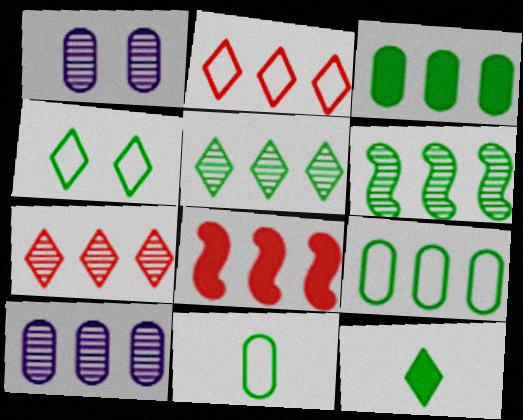[[4, 5, 12], 
[6, 7, 10]]